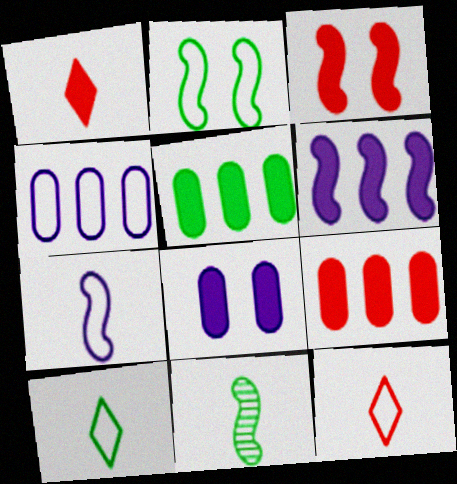[[1, 3, 9], 
[2, 4, 12]]